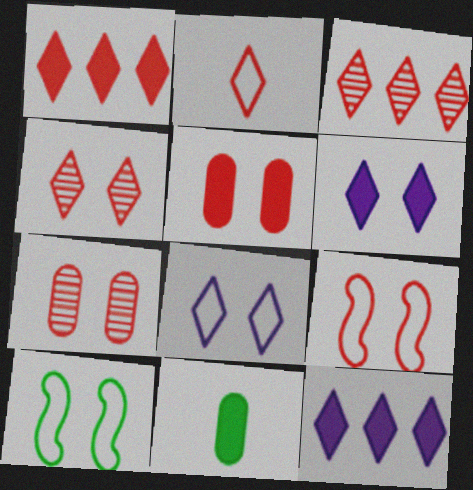[[1, 2, 4], 
[4, 5, 9], 
[6, 7, 10]]